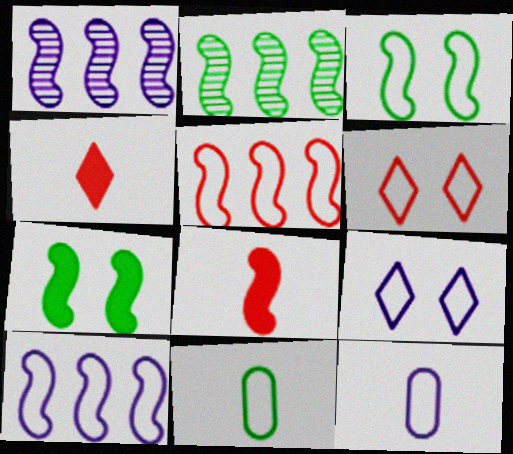[[1, 3, 8], 
[5, 9, 11], 
[6, 10, 11], 
[9, 10, 12]]